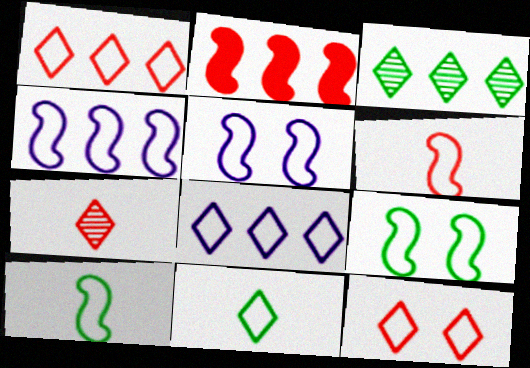[[4, 6, 9], 
[8, 11, 12]]